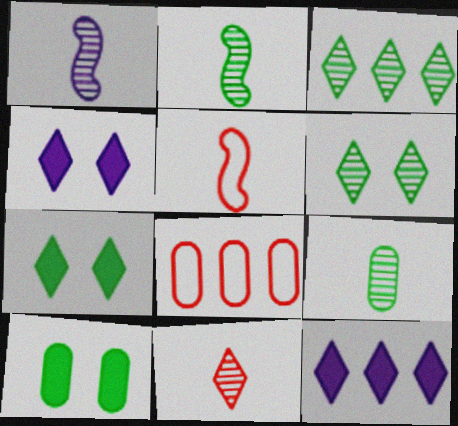[[1, 7, 8], 
[1, 9, 11], 
[2, 4, 8]]